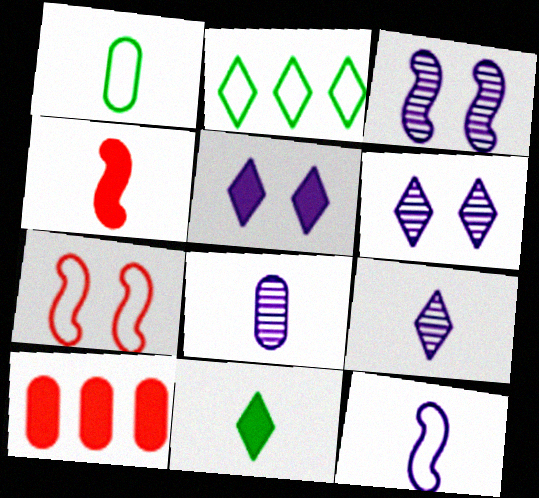[[1, 4, 9]]